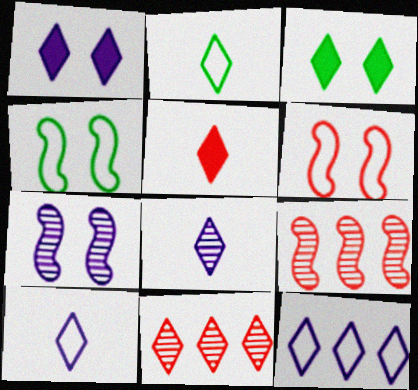[[1, 2, 11], 
[1, 8, 12], 
[2, 5, 8], 
[3, 10, 11]]